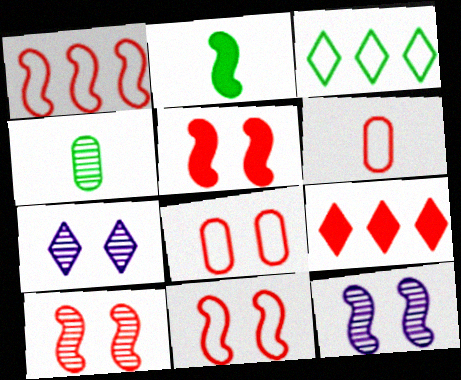[[1, 2, 12], 
[5, 10, 11], 
[6, 9, 10]]